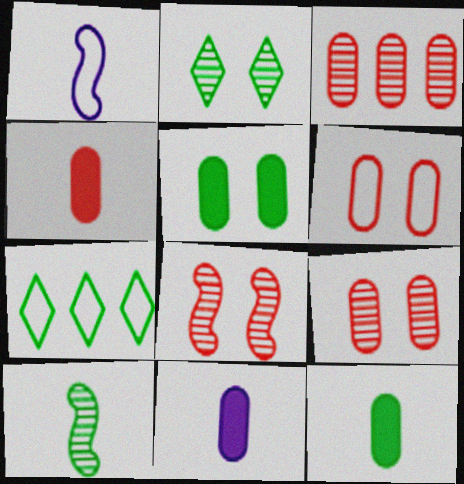[[1, 6, 7], 
[3, 4, 6], 
[4, 11, 12], 
[5, 7, 10], 
[7, 8, 11]]